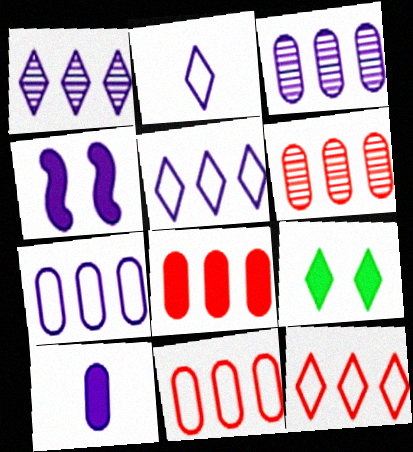[[2, 3, 4], 
[6, 8, 11]]